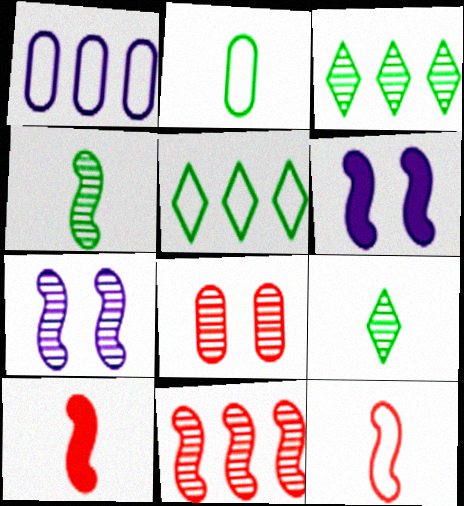[[4, 7, 11]]